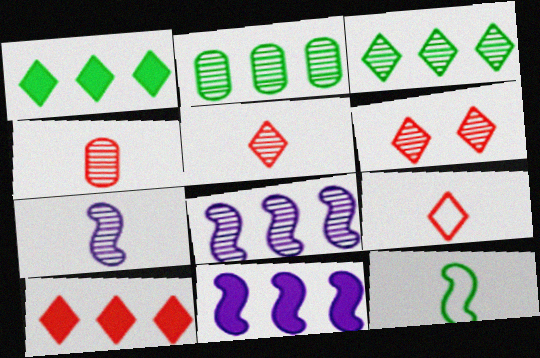[[2, 6, 7], 
[6, 9, 10]]